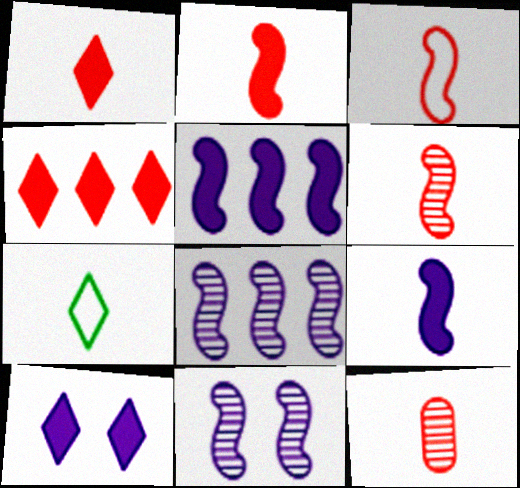[[1, 3, 12], 
[2, 3, 6], 
[7, 9, 12]]